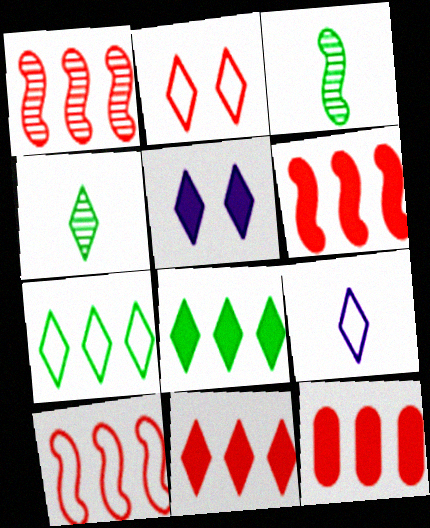[[1, 6, 10], 
[2, 7, 9], 
[6, 11, 12]]